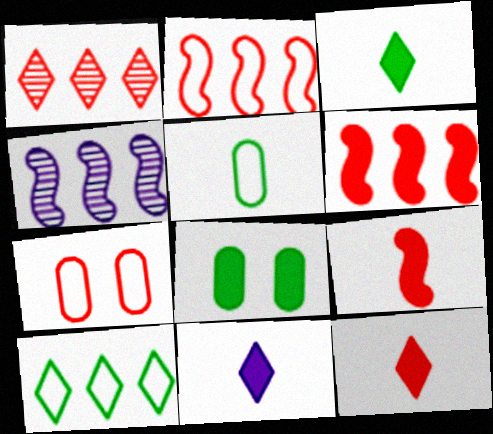[[1, 7, 9], 
[3, 4, 7], 
[3, 11, 12], 
[6, 8, 11]]